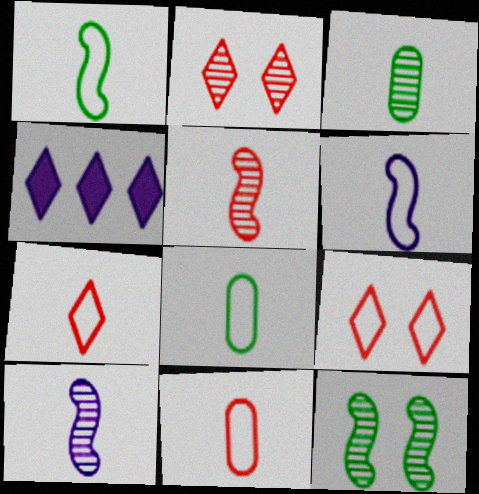[[4, 11, 12], 
[6, 7, 8]]